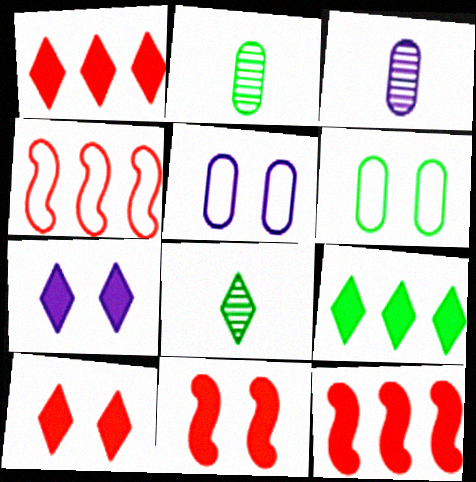[[2, 4, 7], 
[5, 8, 12]]